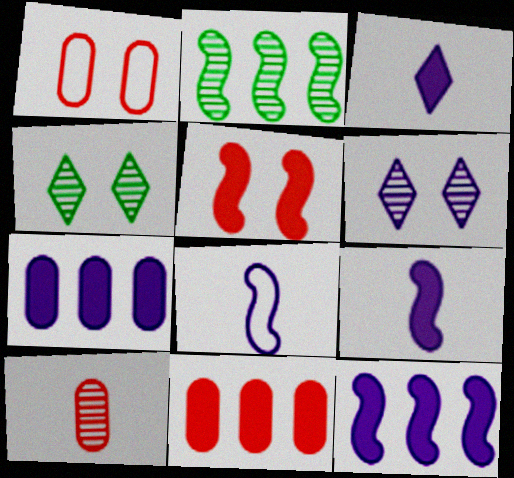[[1, 2, 3], 
[1, 10, 11], 
[2, 5, 8], 
[2, 6, 10], 
[4, 8, 11], 
[6, 7, 8]]